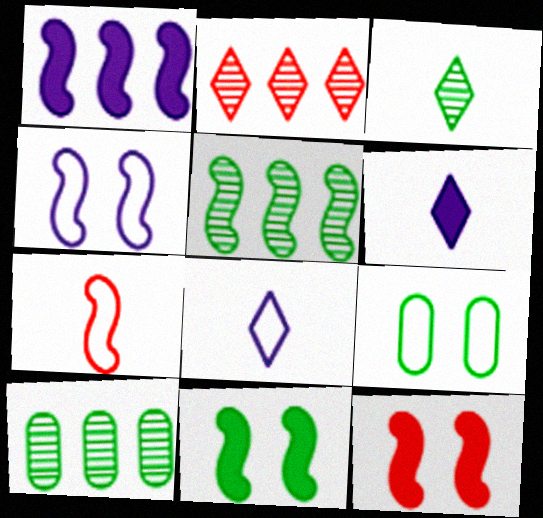[[8, 10, 12]]